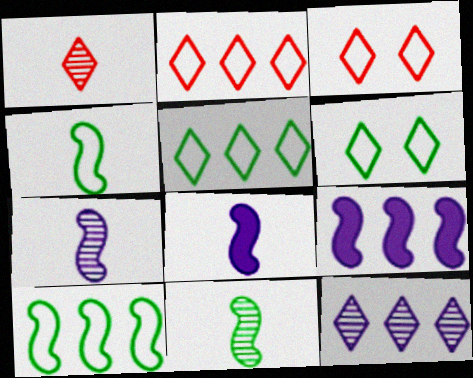[]